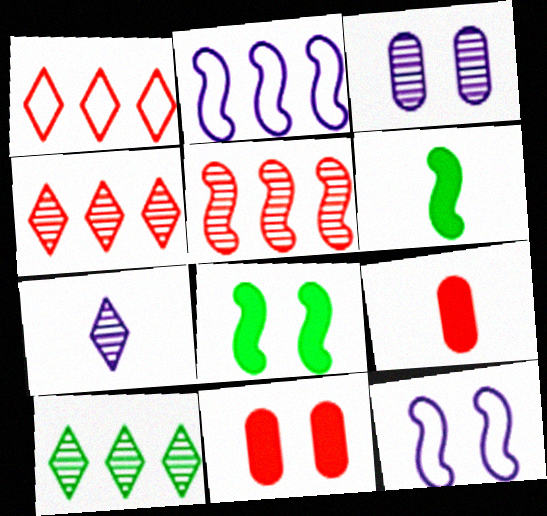[[1, 3, 6], 
[5, 6, 12], 
[9, 10, 12]]